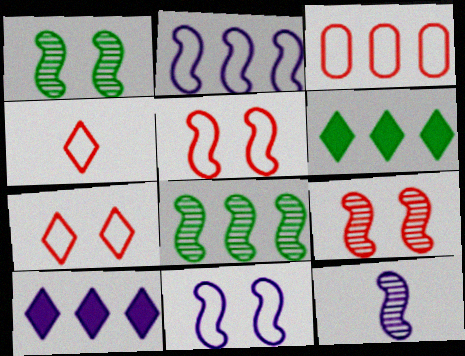[[3, 4, 5], 
[3, 8, 10], 
[8, 9, 12]]